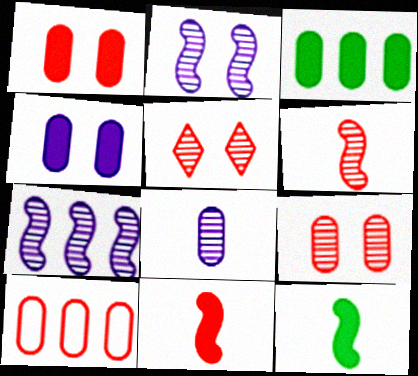[[5, 10, 11]]